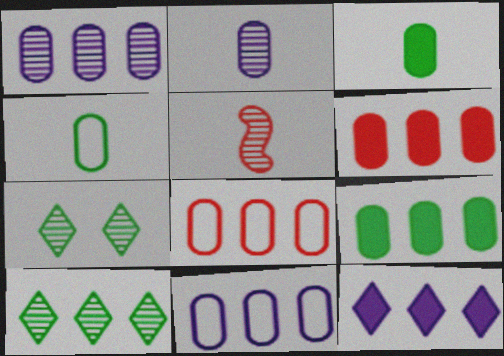[[1, 5, 7], 
[1, 8, 9]]